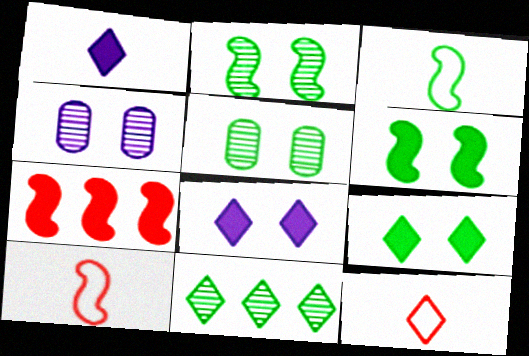[[8, 11, 12]]